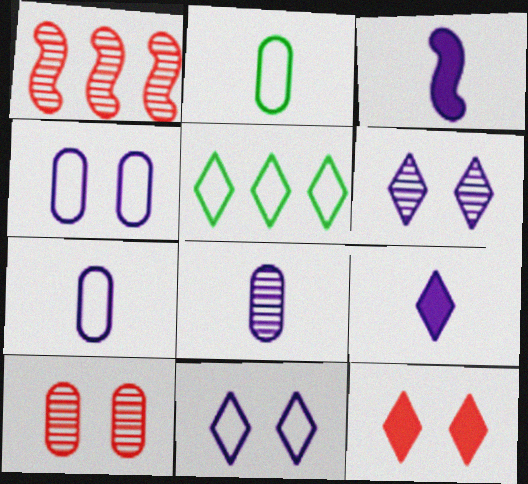[[3, 5, 10]]